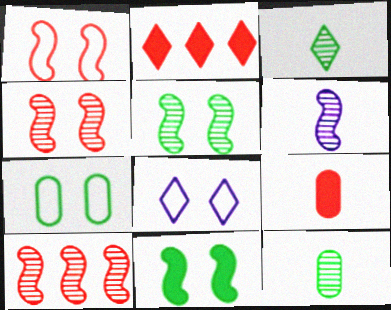[[1, 7, 8], 
[2, 3, 8], 
[2, 6, 7], 
[5, 6, 10]]